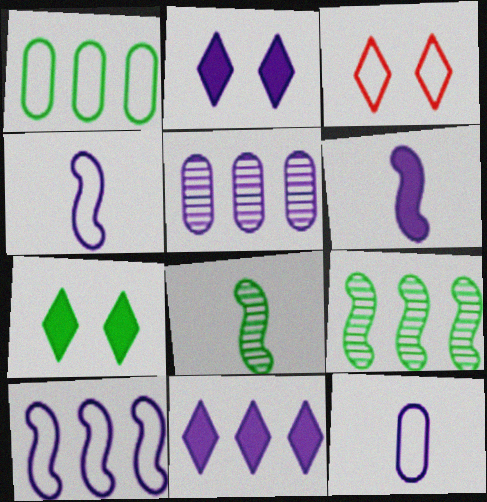[[1, 3, 4], 
[1, 7, 8], 
[2, 4, 5], 
[5, 10, 11]]